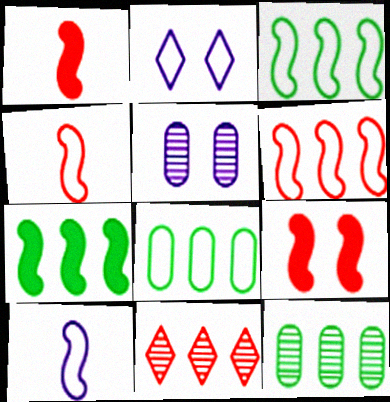[[1, 2, 12], 
[2, 4, 8]]